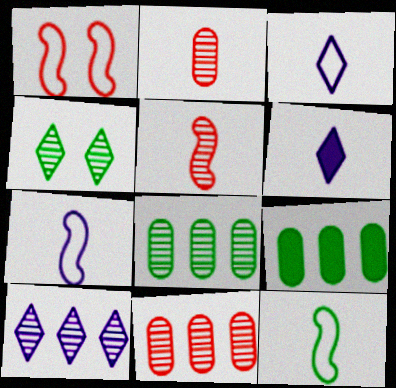[[1, 6, 8], 
[2, 6, 12], 
[4, 9, 12]]